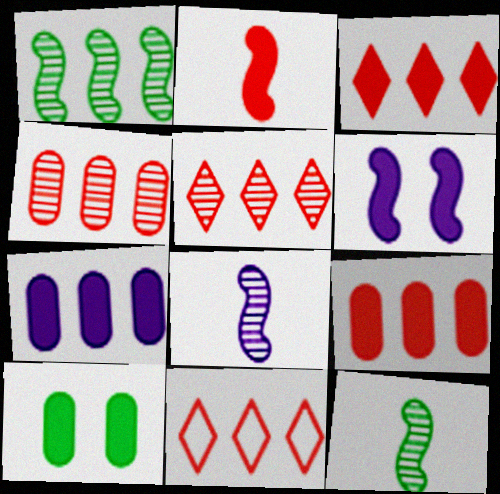[[1, 7, 11], 
[3, 5, 11], 
[8, 10, 11]]